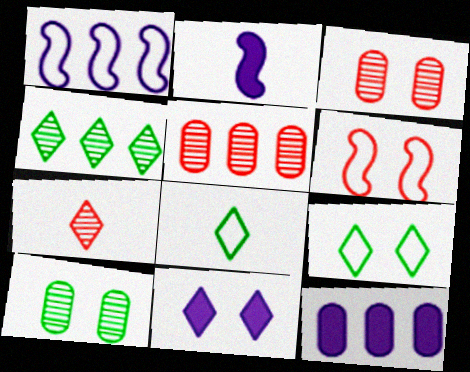[[2, 5, 9], 
[2, 11, 12], 
[6, 10, 11]]